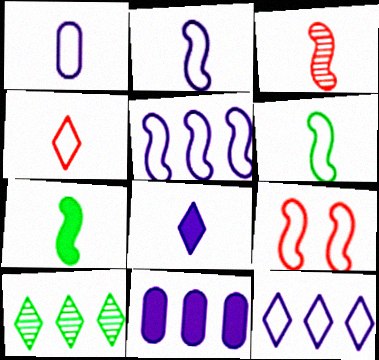[[1, 4, 6], 
[2, 3, 7], 
[5, 6, 9]]